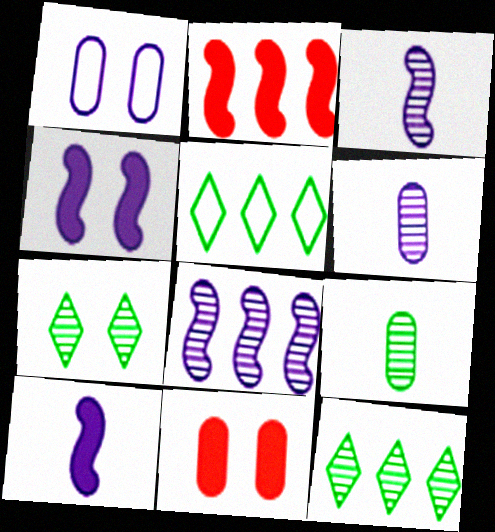[[3, 5, 11]]